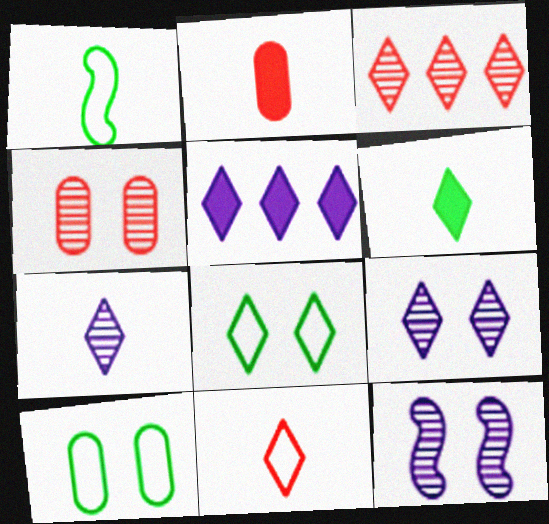[[1, 2, 7], 
[1, 4, 5], 
[6, 7, 11]]